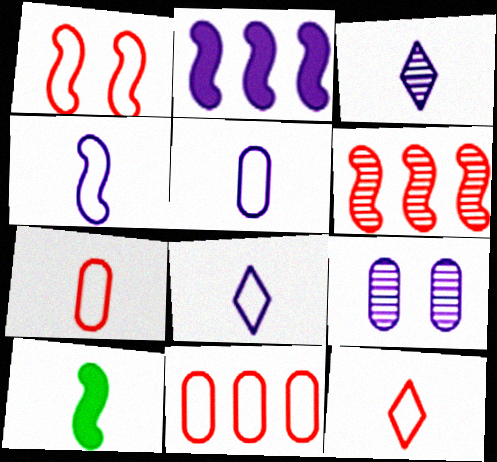[[1, 11, 12], 
[2, 8, 9], 
[3, 7, 10], 
[4, 5, 8]]